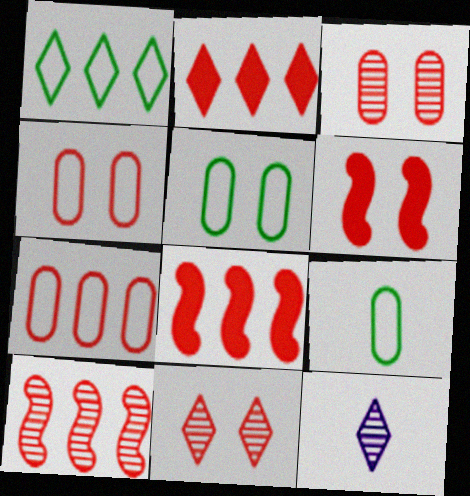[[2, 7, 10], 
[4, 6, 11], 
[5, 8, 12]]